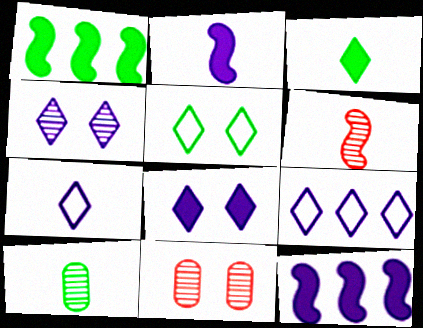[[1, 5, 10], 
[1, 7, 11]]